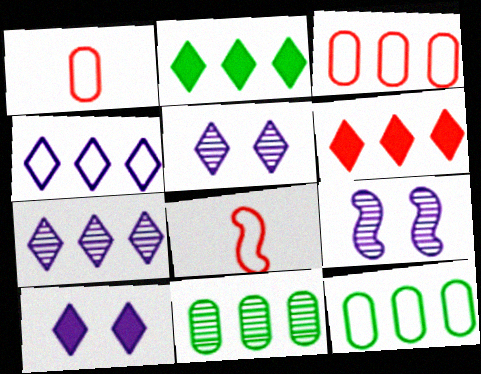[[1, 2, 9], 
[8, 10, 11]]